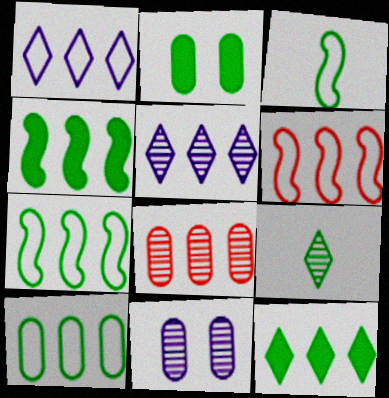[[1, 4, 8], 
[1, 6, 10], 
[2, 7, 9]]